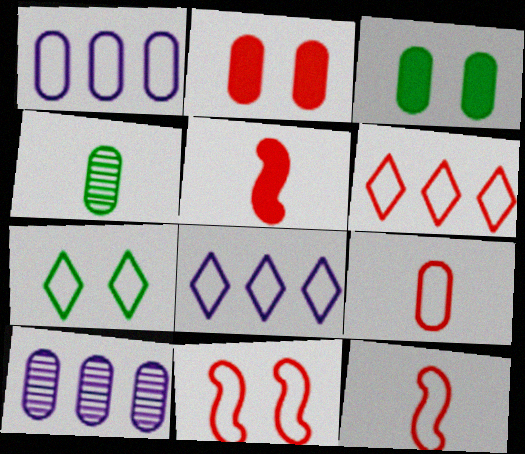[[1, 2, 4], 
[1, 7, 12], 
[3, 9, 10], 
[5, 7, 10], 
[6, 9, 11]]